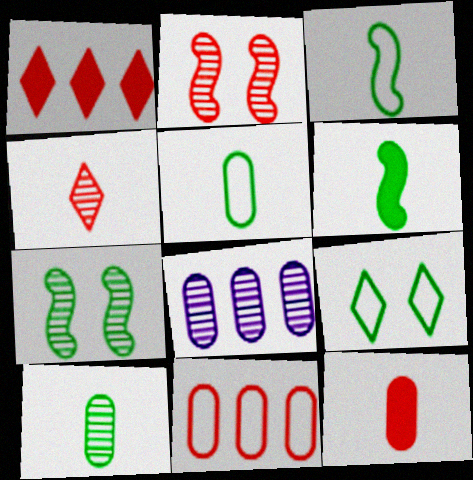[[4, 7, 8]]